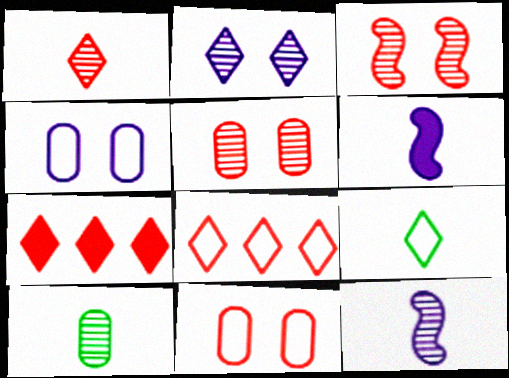[[1, 10, 12], 
[2, 7, 9]]